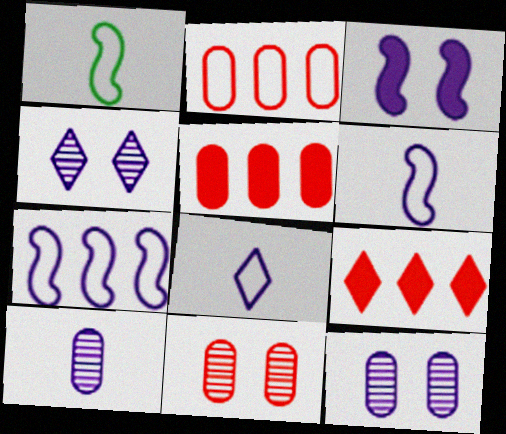[[1, 4, 5], 
[1, 9, 12]]